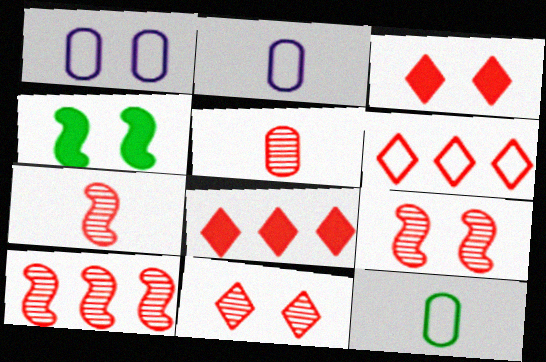[[1, 4, 11], 
[5, 10, 11], 
[7, 9, 10]]